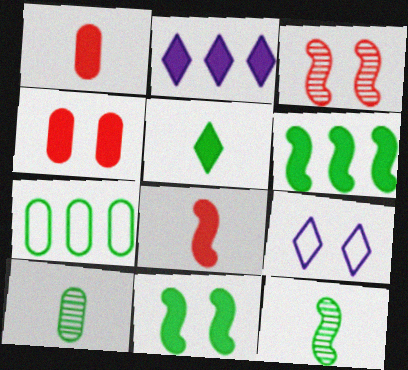[[1, 2, 11]]